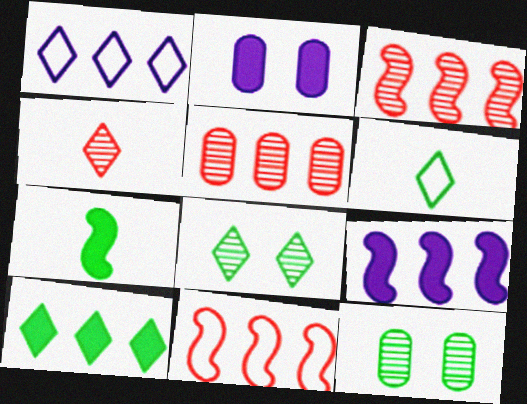[[2, 3, 6], 
[6, 8, 10]]